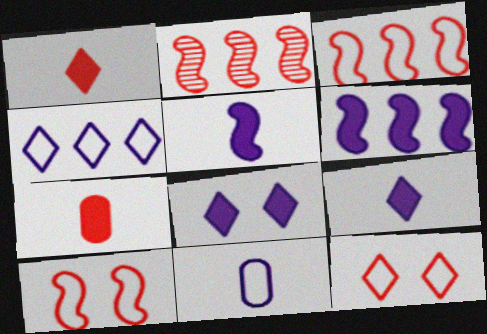[[2, 7, 12]]